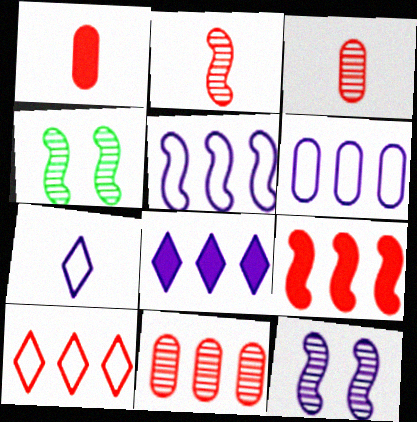[[9, 10, 11]]